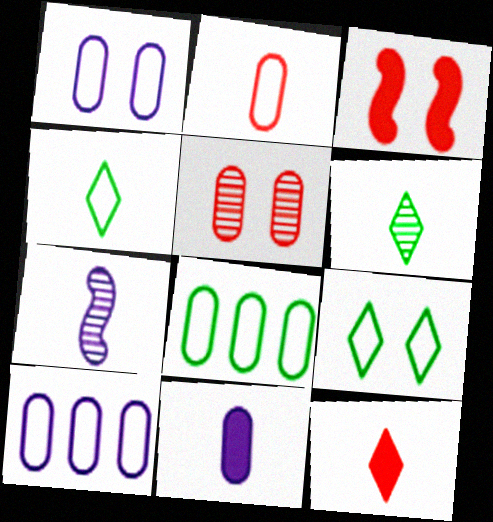[[1, 2, 8], 
[3, 6, 10], 
[5, 8, 11]]